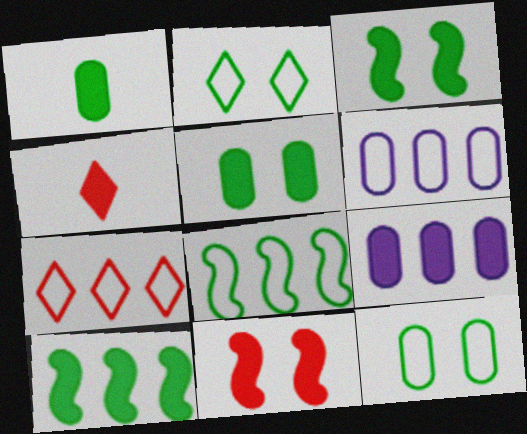[[3, 4, 9], 
[6, 7, 8]]